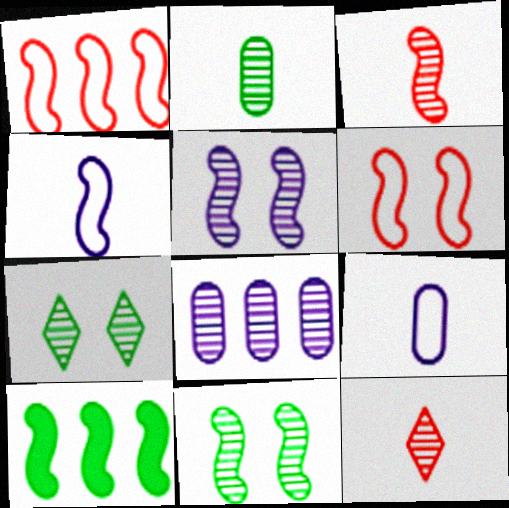[[3, 7, 8], 
[8, 11, 12]]